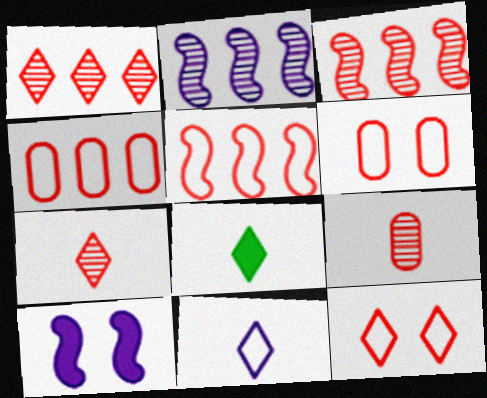[[2, 6, 8], 
[7, 8, 11]]